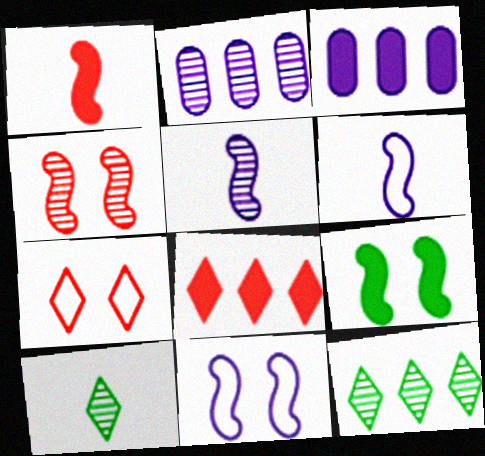[[2, 4, 10], 
[4, 9, 11]]